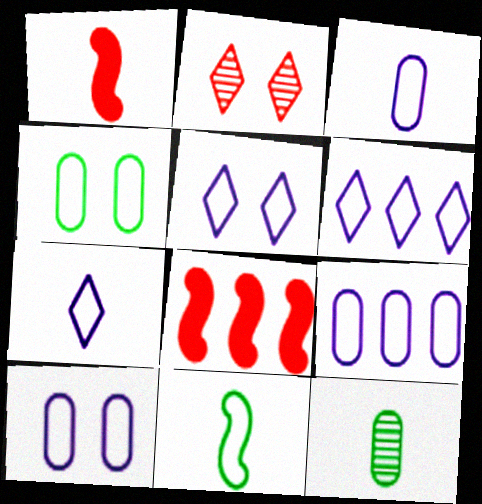[[1, 7, 12], 
[3, 9, 10], 
[5, 6, 7], 
[5, 8, 12]]